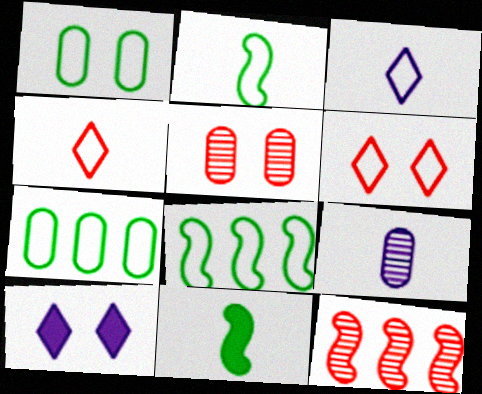[[4, 9, 11]]